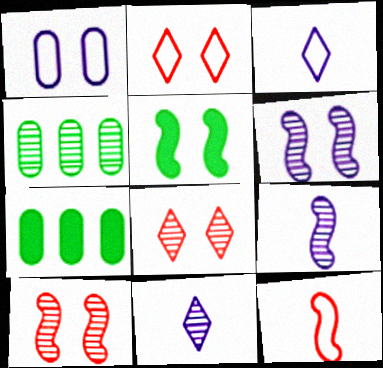[[1, 5, 8], 
[2, 7, 9], 
[3, 7, 10], 
[4, 8, 9], 
[4, 10, 11]]